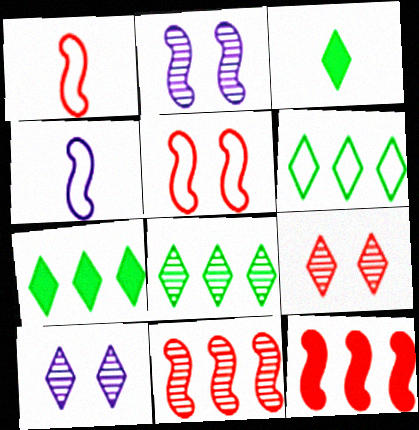[[6, 7, 8]]